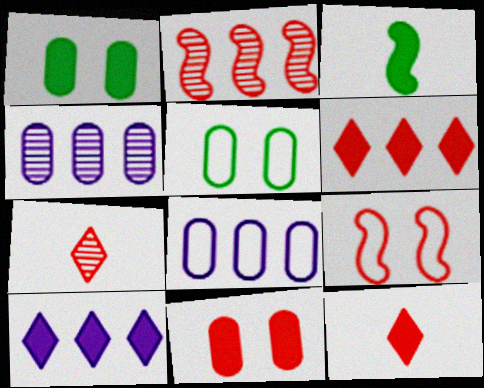[[3, 10, 11]]